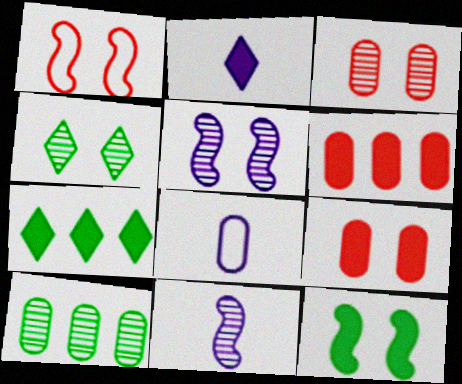[[1, 2, 10], 
[1, 5, 12], 
[2, 6, 12], 
[2, 8, 11], 
[3, 4, 5], 
[8, 9, 10]]